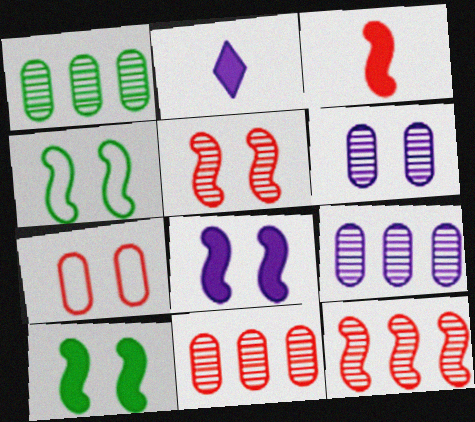[[1, 9, 11], 
[2, 4, 11], 
[4, 5, 8]]